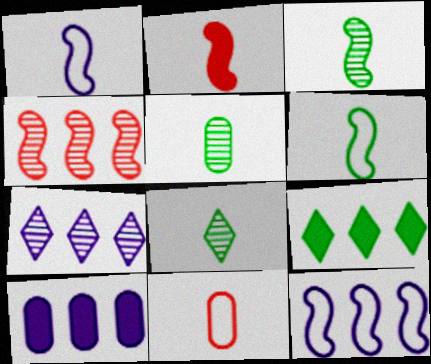[[1, 2, 3], 
[3, 5, 8], 
[7, 10, 12]]